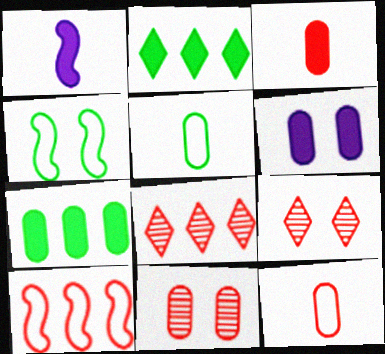[[3, 6, 7], 
[3, 9, 10], 
[4, 6, 9]]